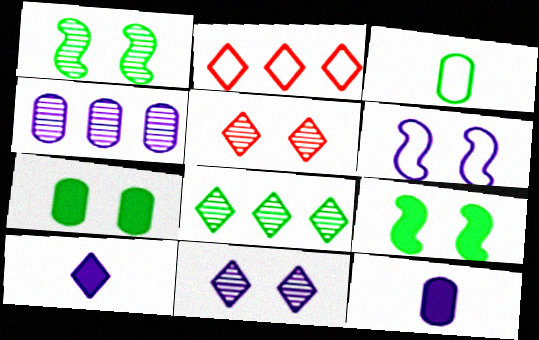[[1, 2, 12], 
[2, 3, 6], 
[3, 8, 9], 
[4, 6, 10], 
[5, 6, 7]]